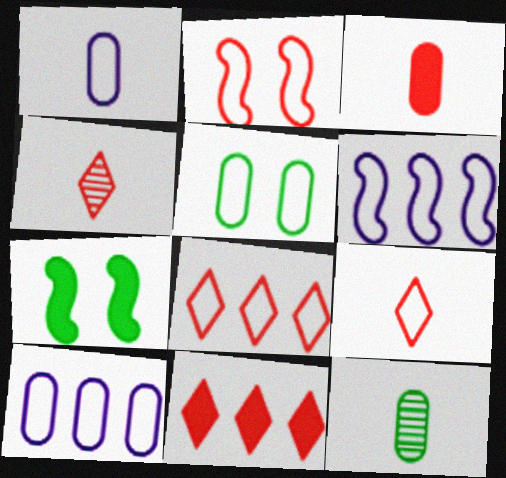[[1, 3, 12], 
[4, 7, 10], 
[5, 6, 9]]